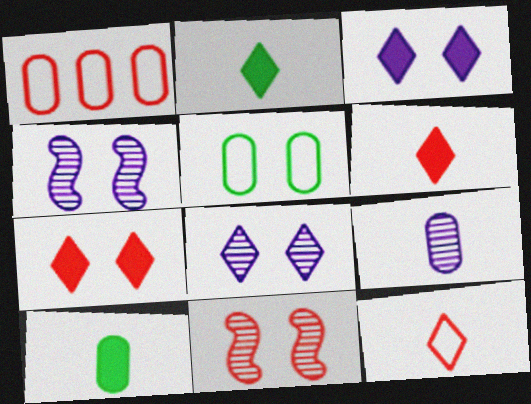[[1, 2, 4], 
[1, 6, 11], 
[3, 5, 11], 
[4, 5, 7]]